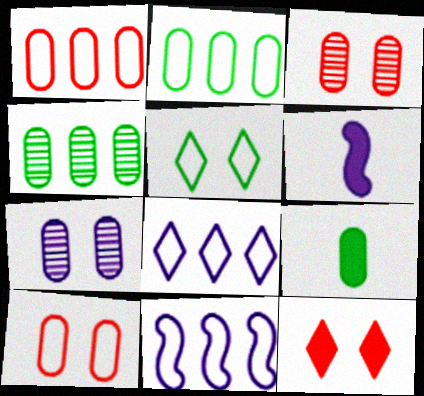[[1, 7, 9], 
[6, 7, 8]]